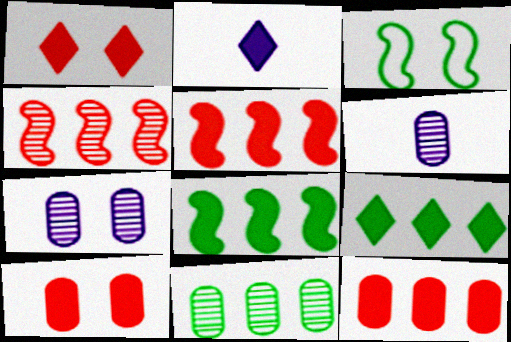[[1, 2, 9], 
[1, 3, 7], 
[2, 8, 10]]